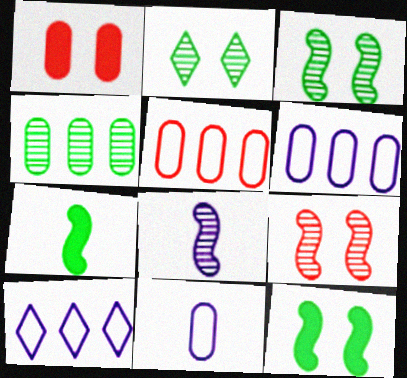[[1, 4, 11]]